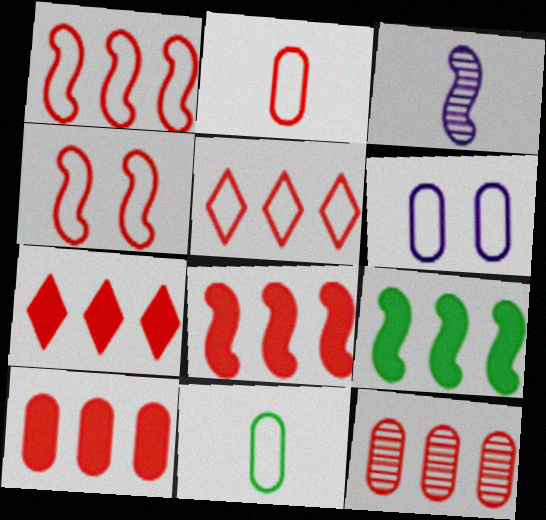[[1, 7, 12], 
[2, 4, 5], 
[3, 4, 9], 
[5, 8, 12], 
[7, 8, 10]]